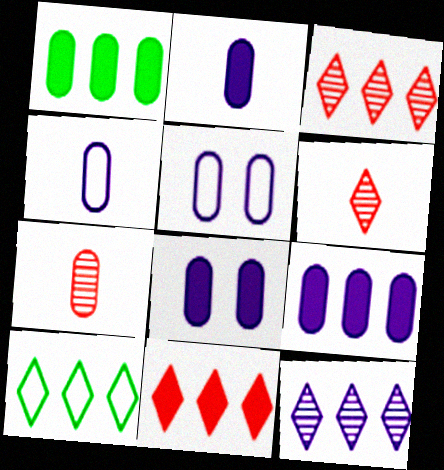[[1, 5, 7], 
[2, 8, 9], 
[10, 11, 12]]